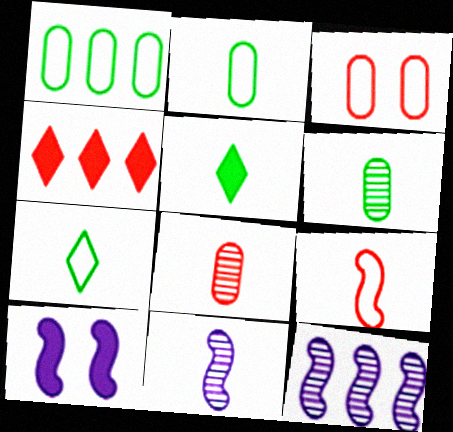[[1, 4, 12], 
[3, 5, 12]]